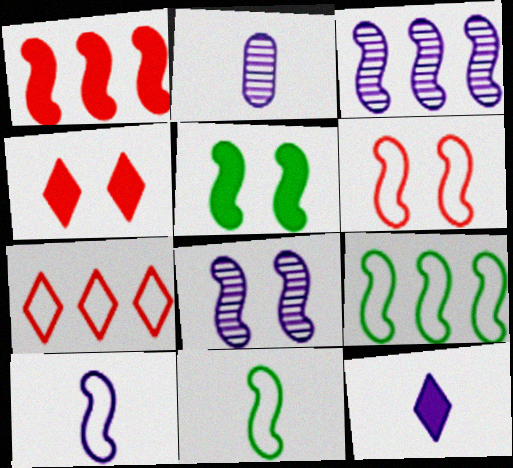[[1, 3, 9], 
[1, 8, 11], 
[2, 4, 9], 
[2, 5, 7], 
[2, 10, 12], 
[5, 6, 8], 
[6, 9, 10]]